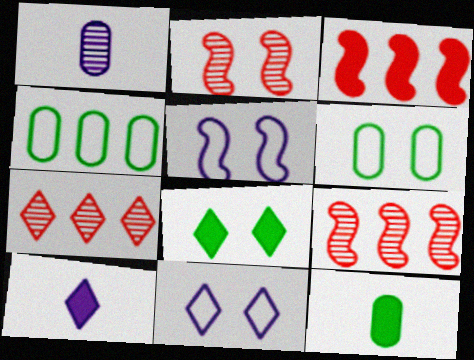[[2, 4, 10], 
[5, 7, 12], 
[6, 9, 10], 
[9, 11, 12]]